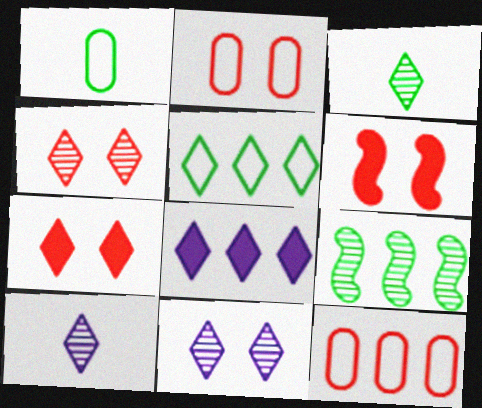[[2, 4, 6], 
[5, 7, 10], 
[8, 9, 12]]